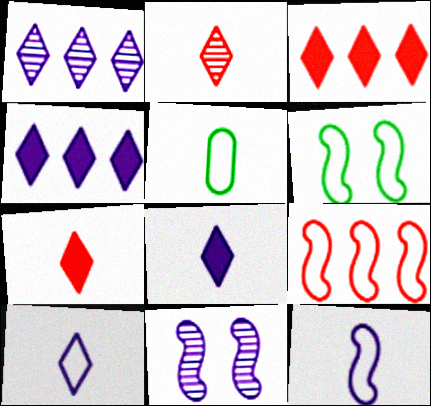[[3, 5, 11], 
[6, 9, 12]]